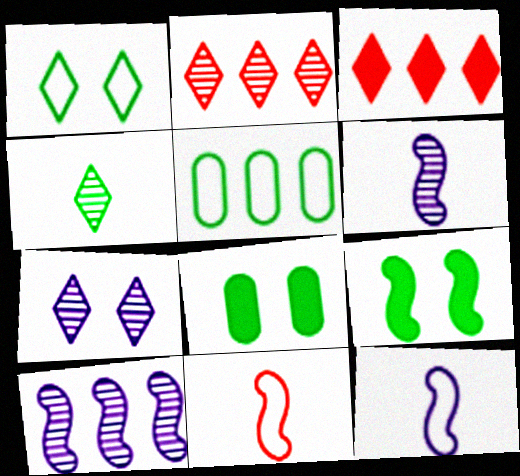[[2, 4, 7], 
[2, 8, 12], 
[3, 5, 10], 
[4, 5, 9], 
[9, 10, 11]]